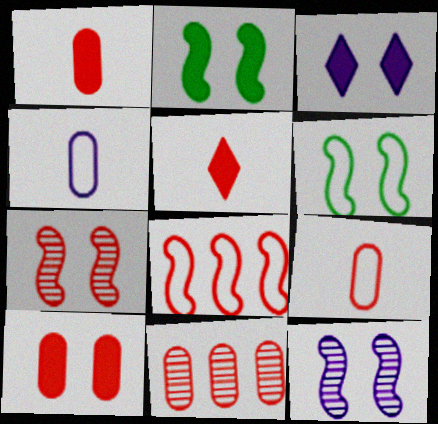[[2, 3, 10], 
[9, 10, 11]]